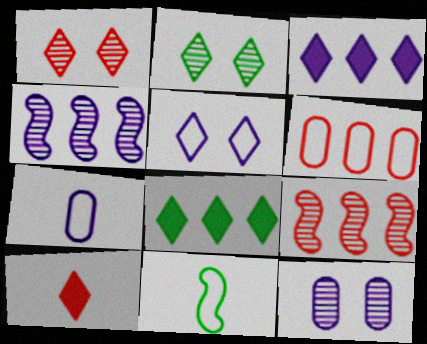[[4, 6, 8], 
[5, 6, 11]]